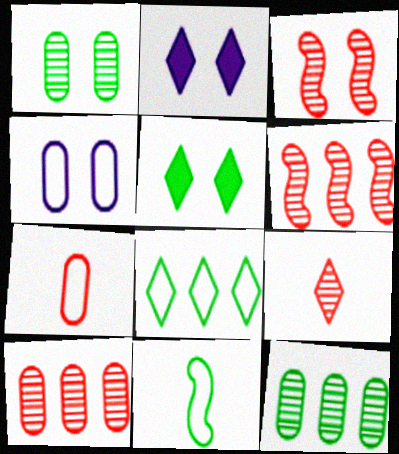[[2, 8, 9], 
[2, 10, 11], 
[3, 4, 5], 
[3, 9, 10], 
[5, 11, 12]]